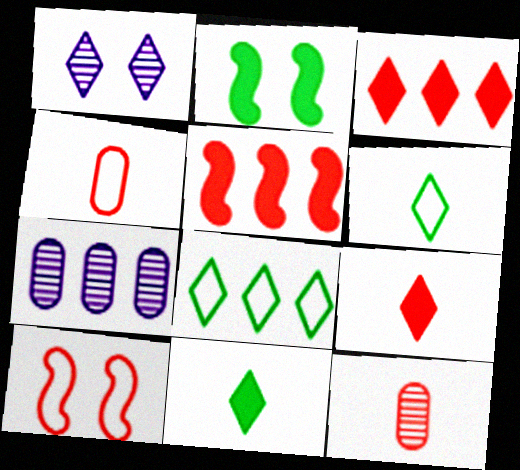[[1, 3, 6], 
[1, 8, 9], 
[3, 10, 12], 
[5, 7, 8], 
[7, 10, 11]]